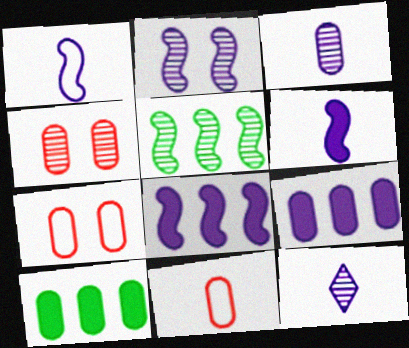[[1, 2, 8], 
[3, 7, 10], 
[4, 5, 12]]